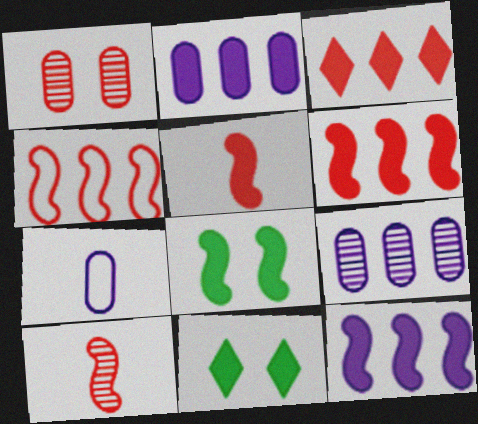[[2, 5, 11], 
[5, 8, 12]]